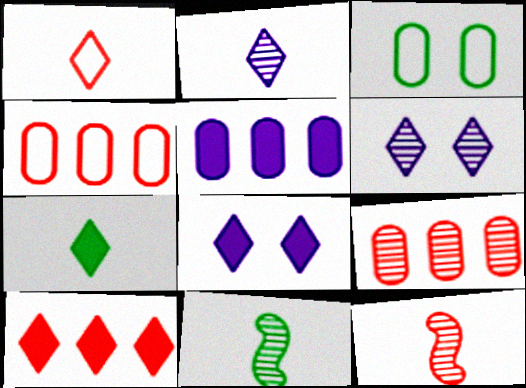[[1, 2, 7], 
[4, 8, 11], 
[6, 9, 11], 
[7, 8, 10]]